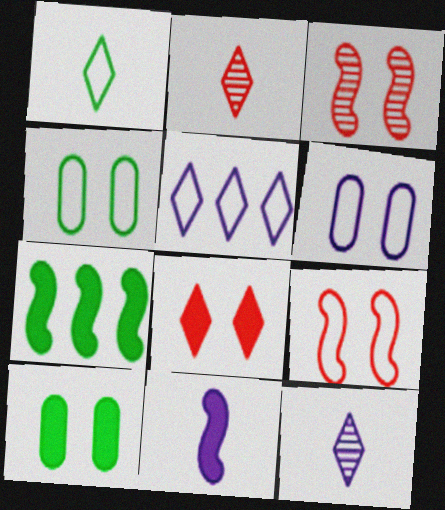[[2, 6, 7]]